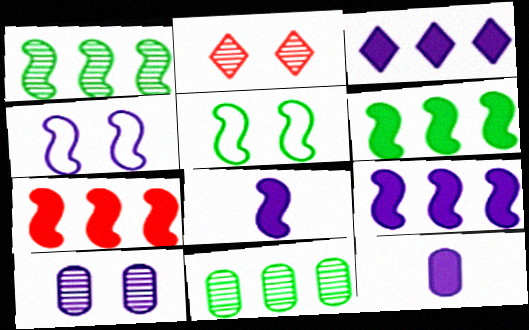[[6, 7, 9]]